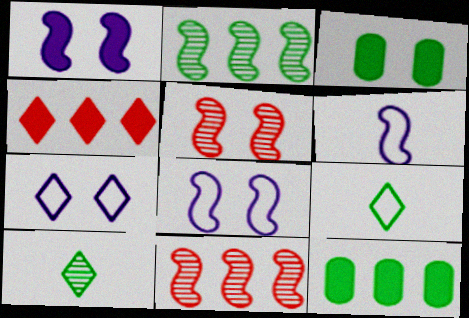[[2, 3, 9], 
[3, 5, 7], 
[4, 7, 10]]